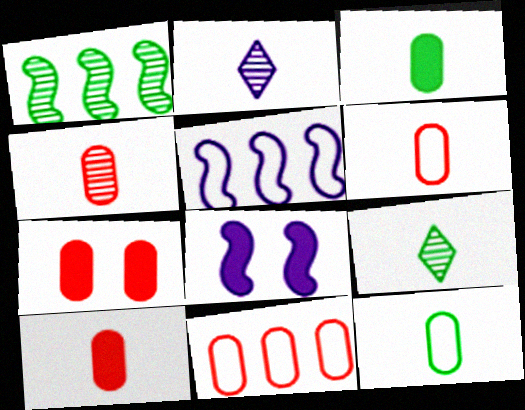[[4, 6, 10], 
[4, 7, 11], 
[5, 7, 9], 
[8, 9, 11]]